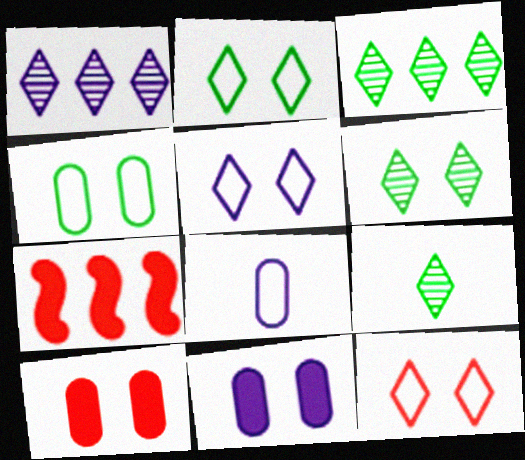[[2, 5, 12], 
[3, 6, 9], 
[6, 7, 8]]